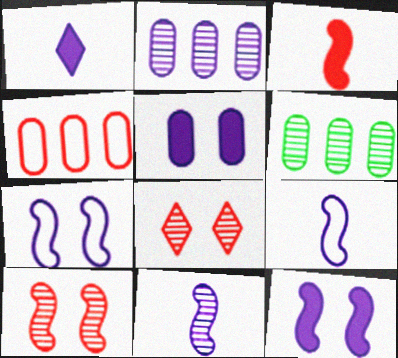[[1, 2, 7], 
[3, 4, 8], 
[6, 8, 11]]